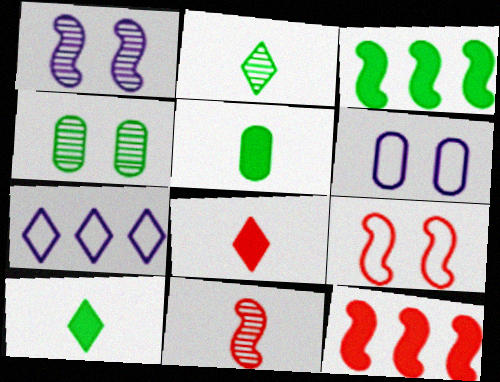[[2, 6, 12], 
[9, 11, 12]]